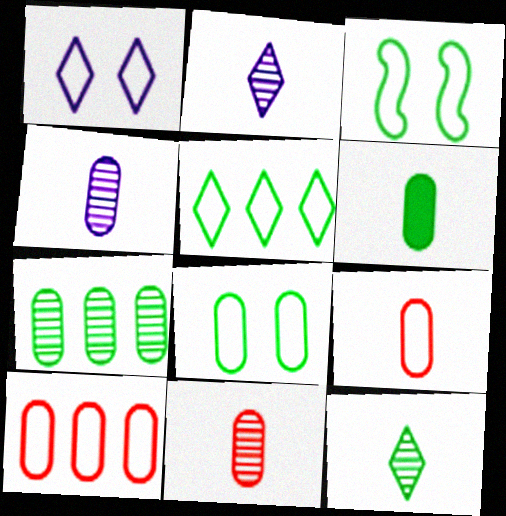[[4, 6, 9], 
[6, 7, 8]]